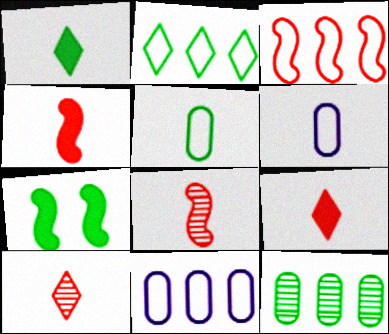[[1, 6, 8], 
[2, 3, 11], 
[7, 10, 11]]